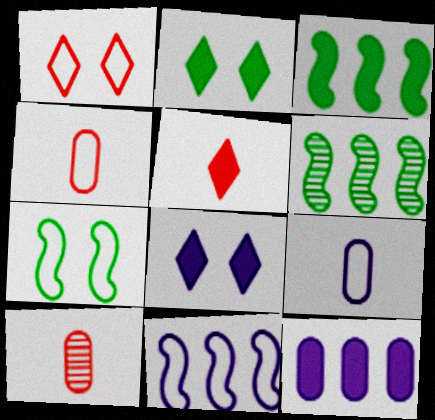[[2, 10, 11], 
[4, 6, 8]]